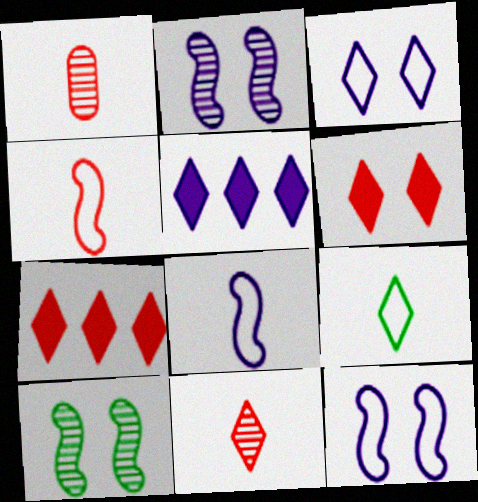[]